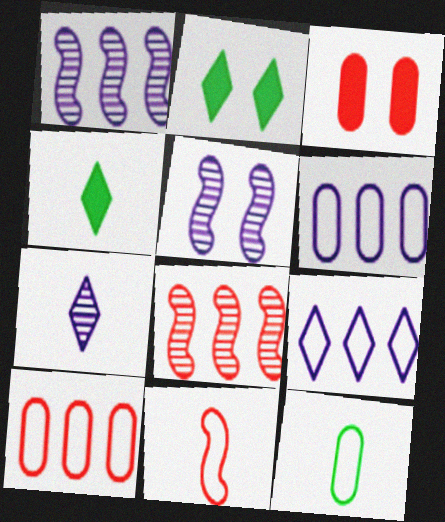[[4, 5, 10]]